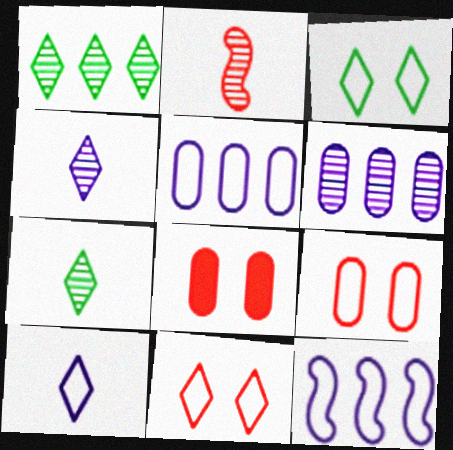[[7, 8, 12]]